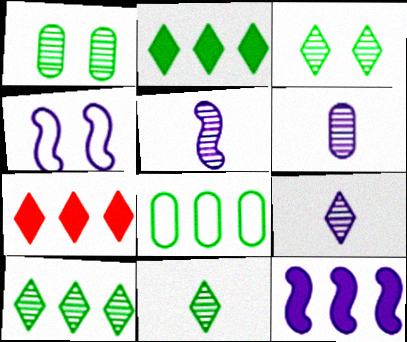[[3, 10, 11], 
[4, 5, 12], 
[5, 6, 9]]